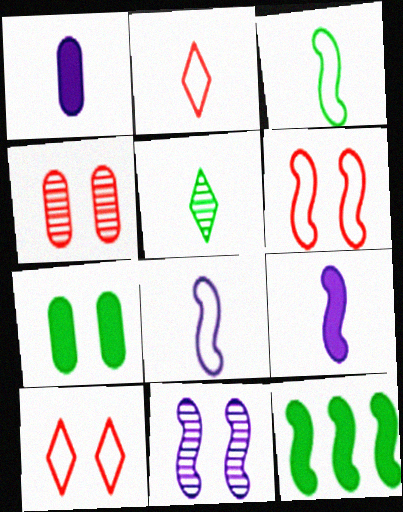[[7, 10, 11]]